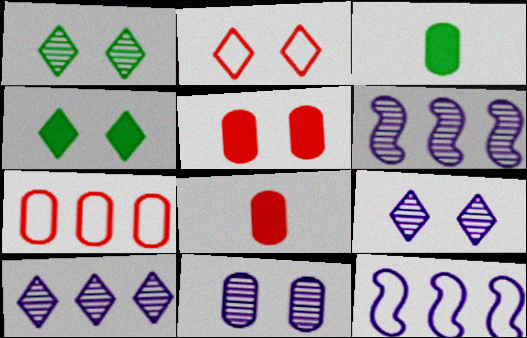[[1, 8, 12], 
[2, 3, 6], 
[2, 4, 9], 
[3, 7, 11]]